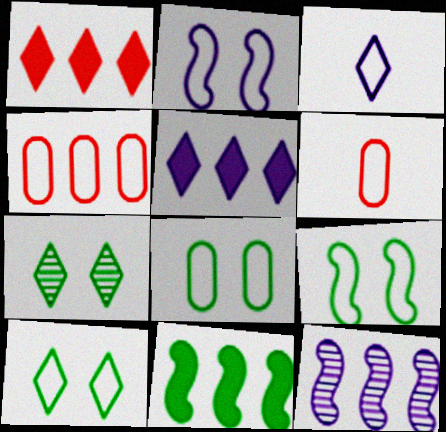[[1, 3, 7], 
[3, 4, 9], 
[8, 9, 10]]